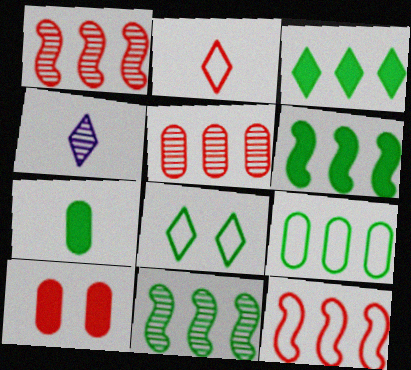[[1, 2, 10], 
[3, 9, 11], 
[7, 8, 11]]